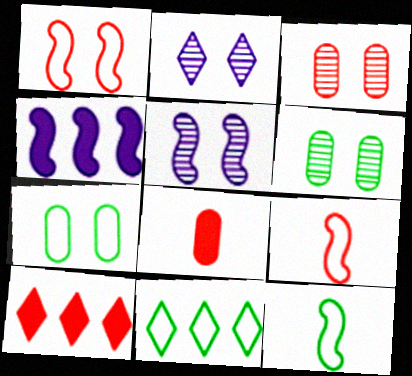[[3, 9, 10], 
[5, 8, 11], 
[7, 11, 12]]